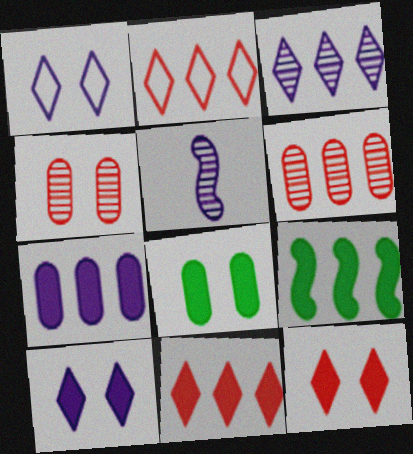[[1, 5, 7], 
[2, 5, 8], 
[7, 9, 11]]